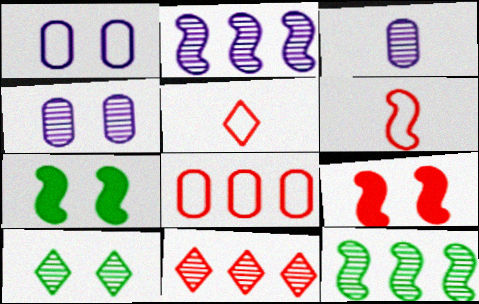[[1, 9, 10], 
[2, 6, 7]]